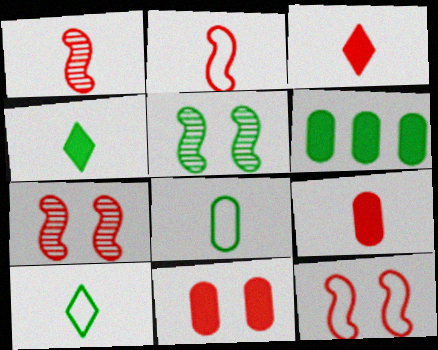[[5, 6, 10]]